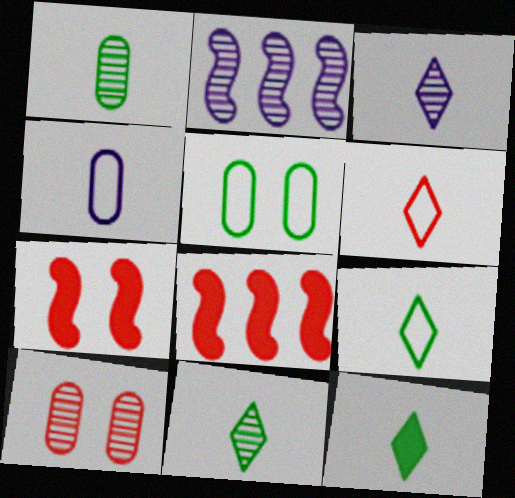[[2, 10, 11], 
[3, 5, 8], 
[3, 6, 12], 
[6, 8, 10], 
[9, 11, 12]]